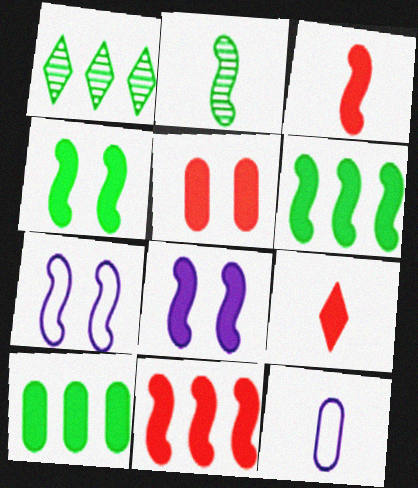[[2, 7, 11], 
[2, 9, 12], 
[3, 6, 8], 
[5, 9, 11], 
[8, 9, 10]]